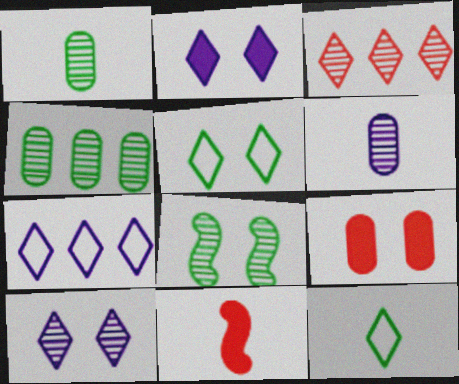[[2, 3, 12], 
[3, 6, 8], 
[6, 11, 12]]